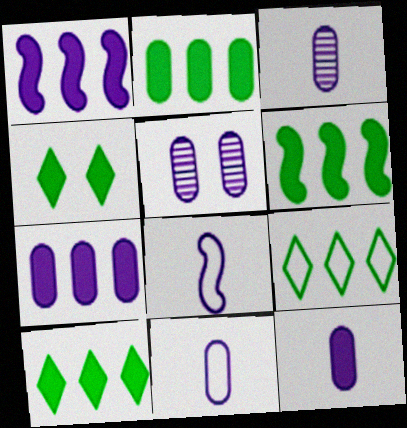[[2, 6, 10], 
[3, 11, 12], 
[5, 7, 11]]